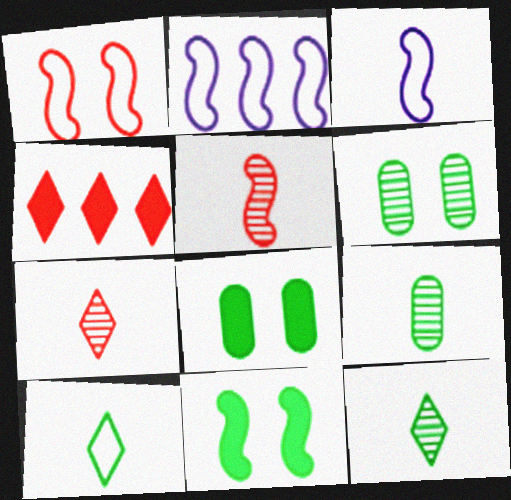[[2, 5, 11], 
[2, 7, 8], 
[3, 4, 6]]